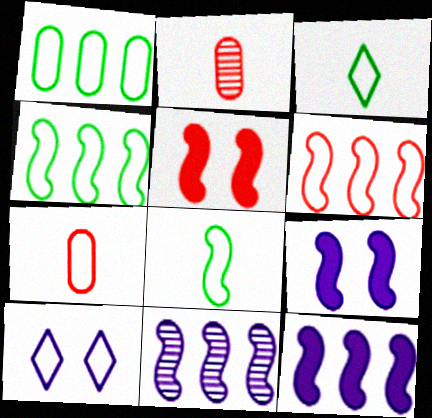[[4, 7, 10], 
[5, 8, 11]]